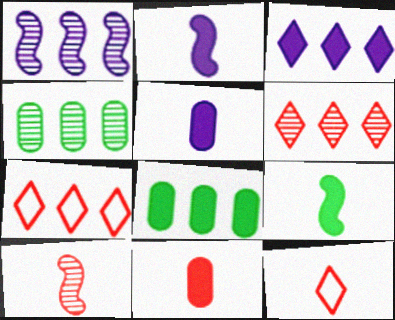[[1, 4, 6], 
[1, 7, 8], 
[10, 11, 12]]